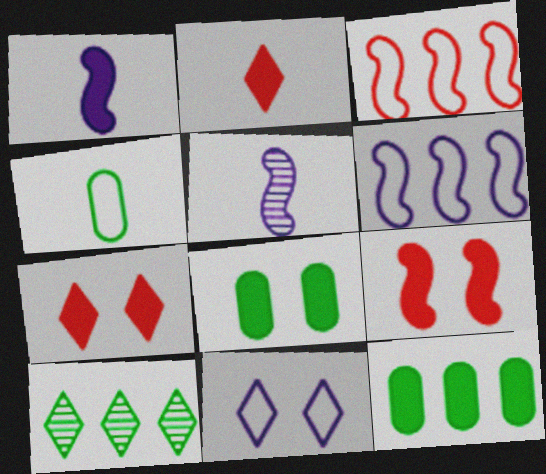[[1, 7, 12], 
[2, 4, 5], 
[2, 10, 11], 
[3, 4, 11]]